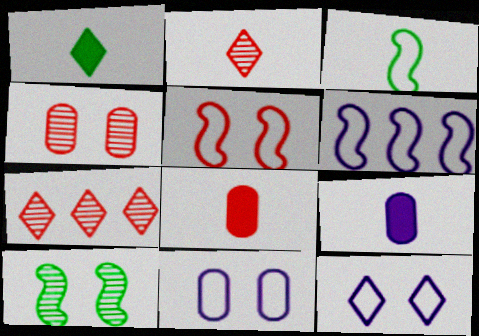[[1, 4, 6], 
[1, 7, 12], 
[2, 3, 9], 
[3, 5, 6], 
[5, 7, 8]]